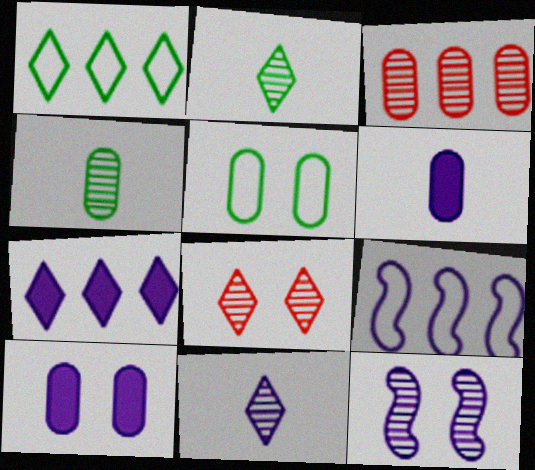[[2, 3, 12], 
[3, 5, 6], 
[9, 10, 11]]